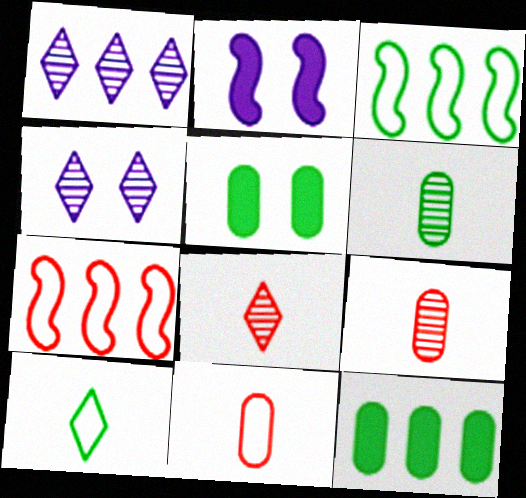[[1, 7, 12]]